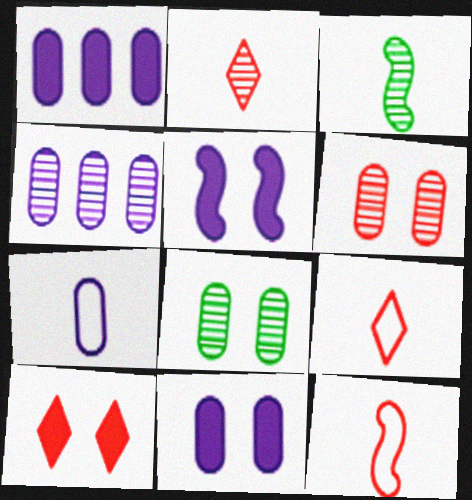[[4, 7, 11]]